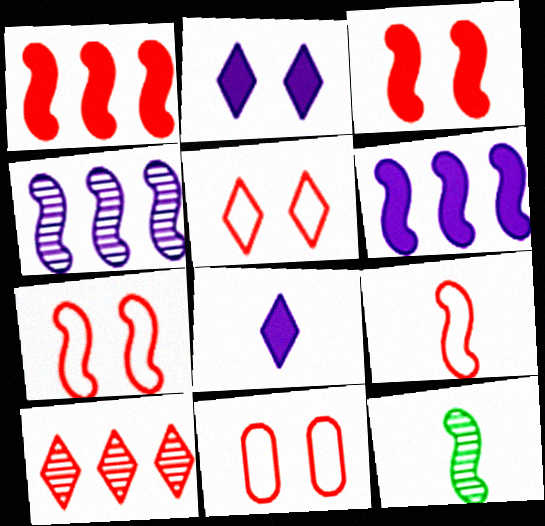[[5, 7, 11], 
[6, 7, 12]]